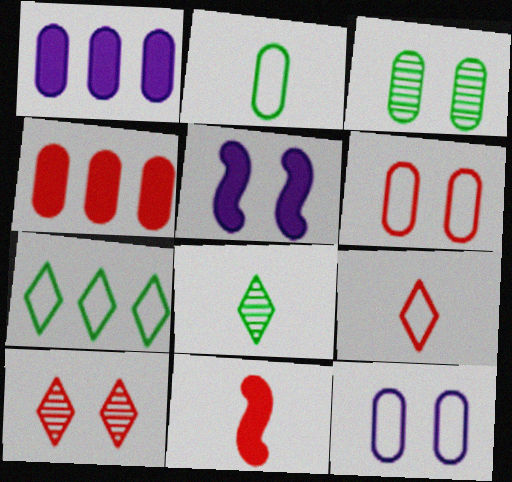[]